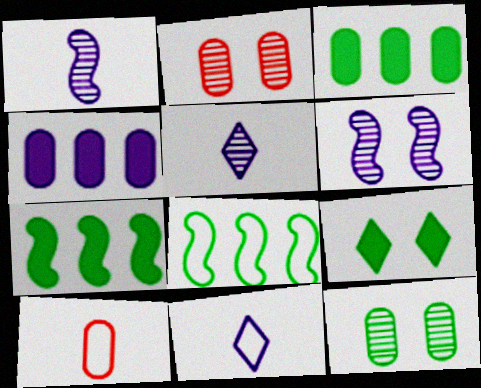[[2, 7, 11], 
[4, 6, 11], 
[4, 10, 12]]